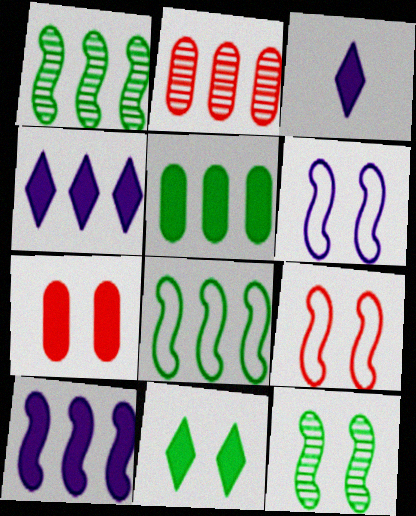[[2, 4, 8]]